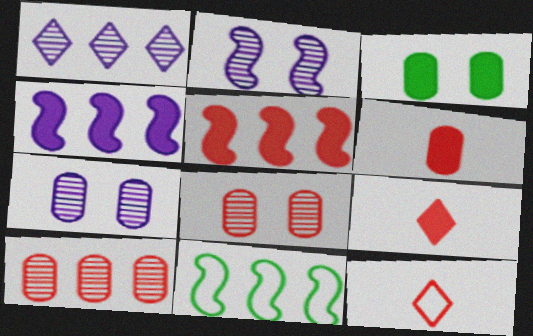[[3, 4, 9], 
[5, 8, 12], 
[7, 9, 11]]